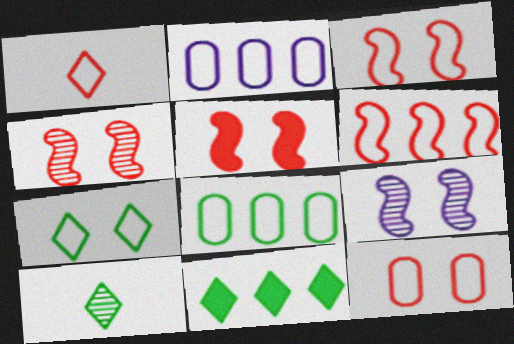[[1, 6, 12], 
[2, 5, 10], 
[3, 4, 5], 
[7, 10, 11]]